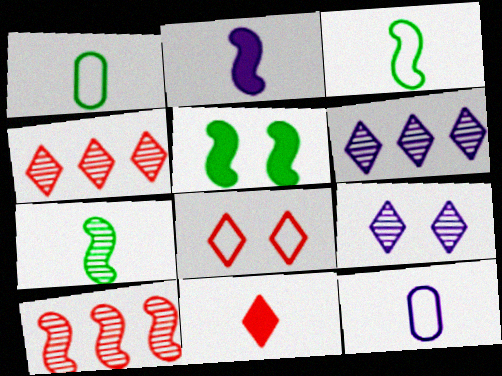[[4, 5, 12], 
[4, 8, 11], 
[7, 11, 12]]